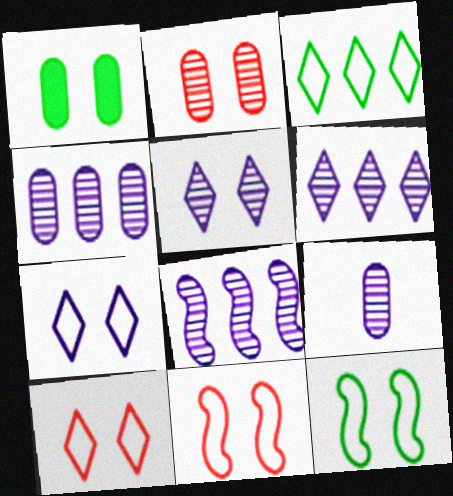[[1, 5, 11], 
[4, 6, 8], 
[5, 8, 9]]